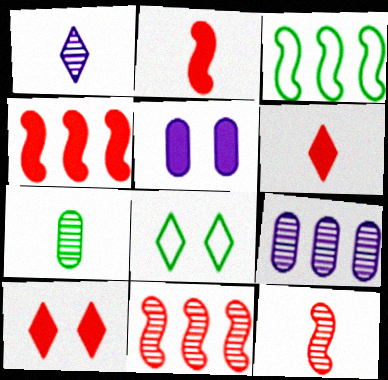[[1, 7, 12], 
[2, 8, 9]]